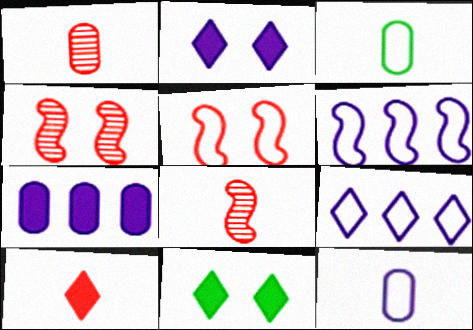[[1, 6, 11], 
[3, 5, 9]]